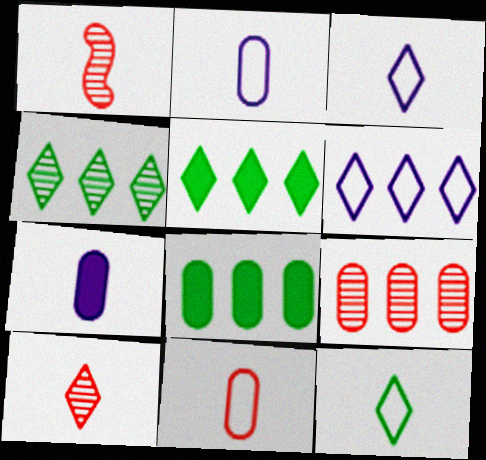[[1, 7, 12]]